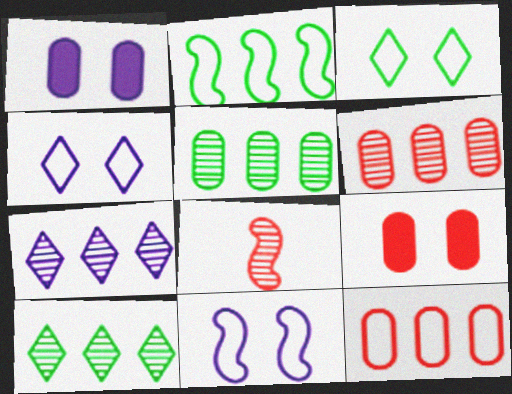[]